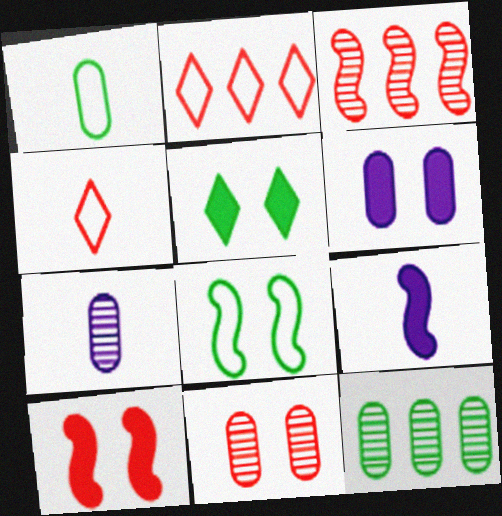[[3, 8, 9], 
[5, 6, 10], 
[7, 11, 12]]